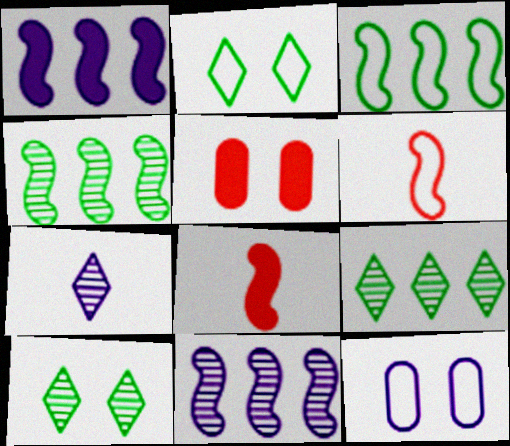[[1, 7, 12], 
[3, 5, 7], 
[8, 9, 12]]